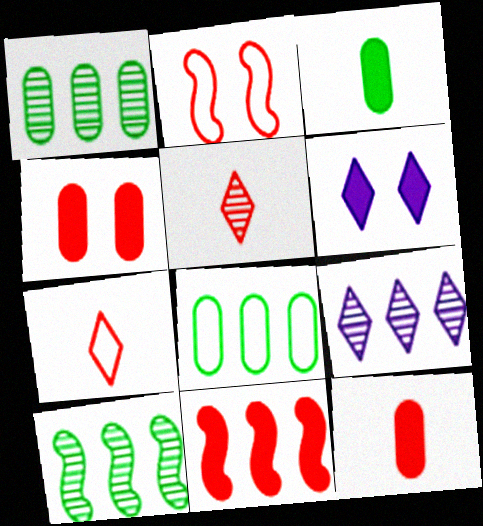[[2, 3, 9], 
[3, 6, 11], 
[8, 9, 11]]